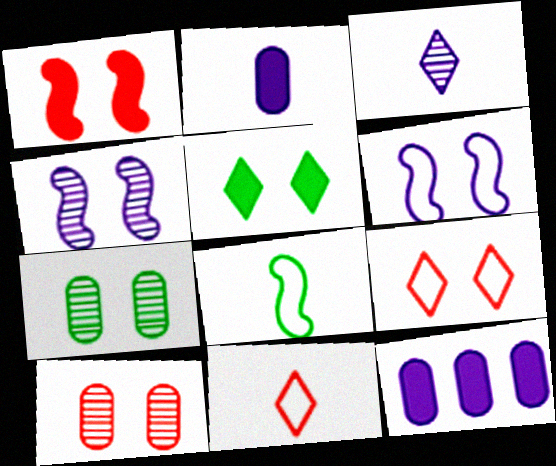[[1, 9, 10], 
[3, 6, 12], 
[5, 6, 10]]